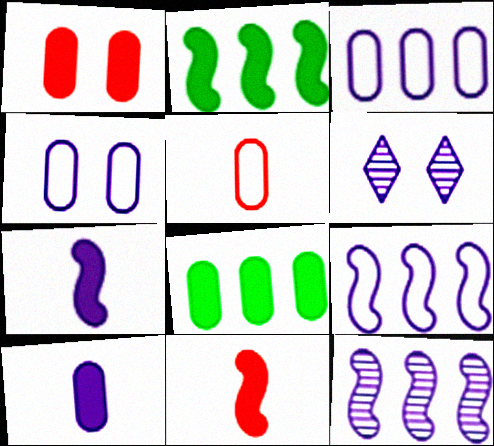[[1, 8, 10], 
[2, 5, 6], 
[3, 6, 7], 
[6, 9, 10]]